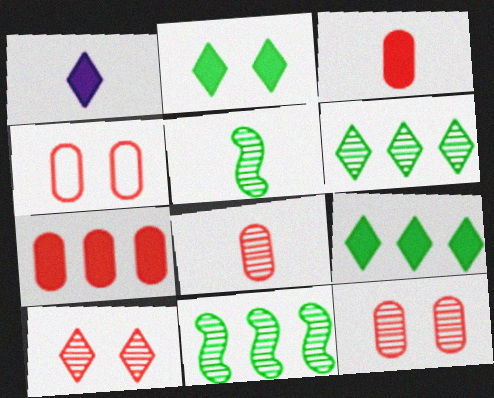[[1, 4, 11], 
[4, 7, 8]]